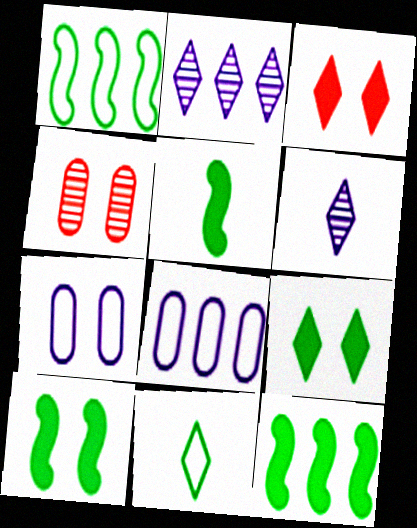[[2, 3, 11], 
[5, 10, 12]]